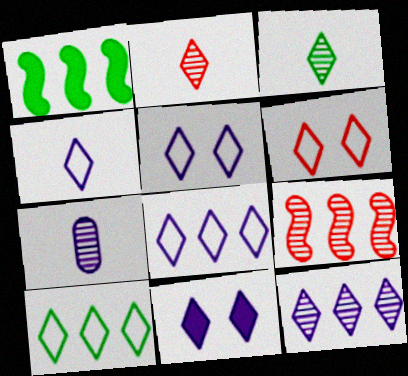[[1, 6, 7], 
[2, 10, 11], 
[4, 5, 8], 
[4, 6, 10], 
[4, 11, 12]]